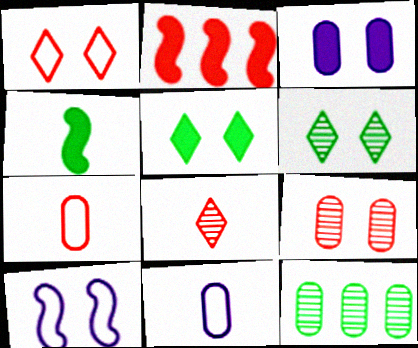[[2, 6, 11], 
[3, 7, 12], 
[4, 8, 11], 
[5, 9, 10]]